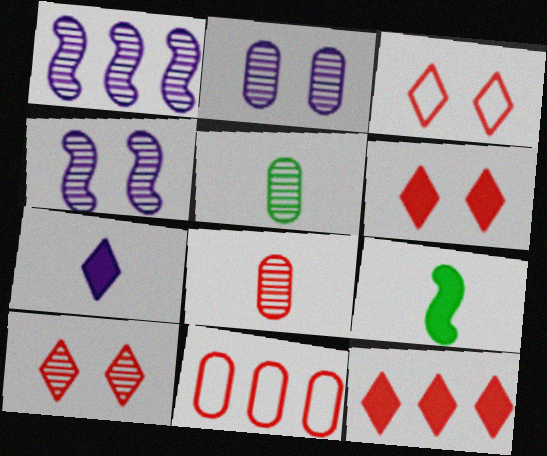[[1, 5, 10], 
[3, 6, 10]]